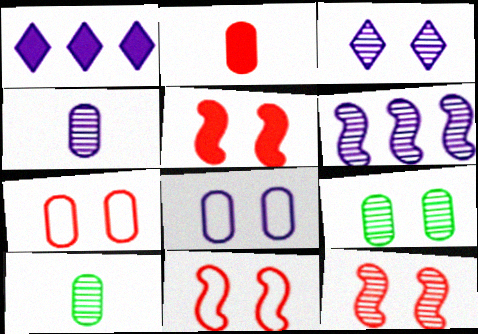[[1, 10, 11], 
[3, 4, 6], 
[3, 9, 12], 
[5, 11, 12]]